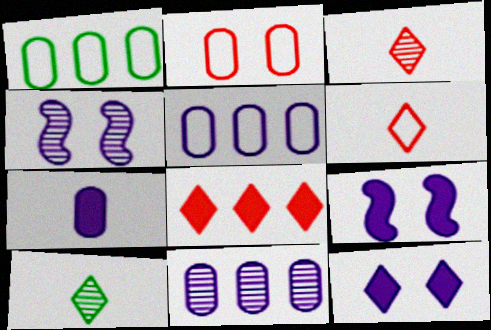[[1, 3, 9]]